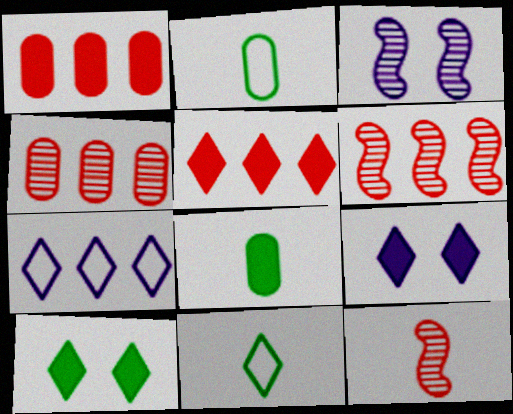[[1, 3, 11], 
[2, 3, 5], 
[2, 6, 9]]